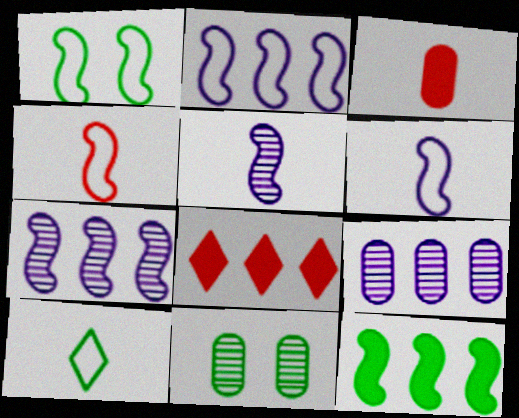[[1, 2, 4], 
[3, 5, 10], 
[6, 8, 11], 
[10, 11, 12]]